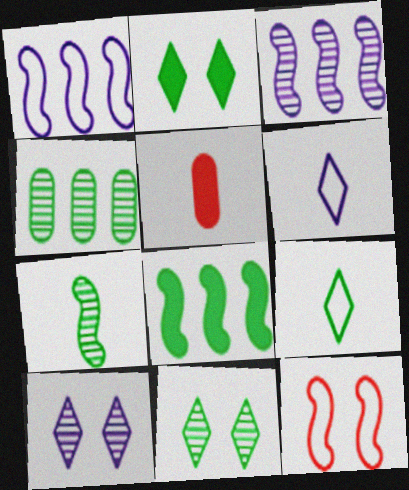[[1, 5, 11], 
[4, 7, 11], 
[5, 6, 7]]